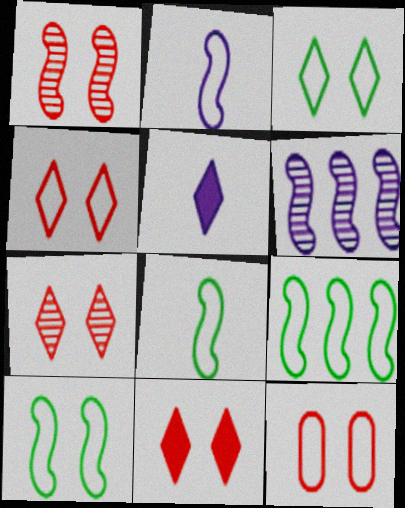[[1, 11, 12], 
[4, 7, 11], 
[8, 9, 10]]